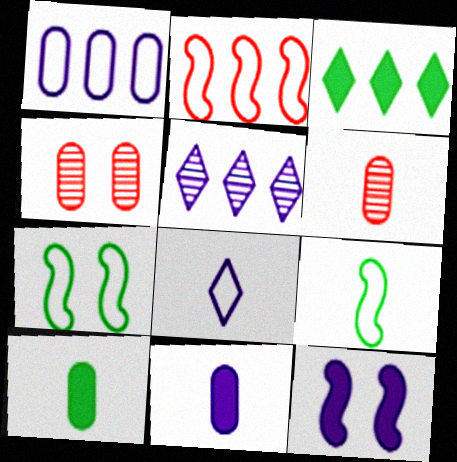[[1, 4, 10]]